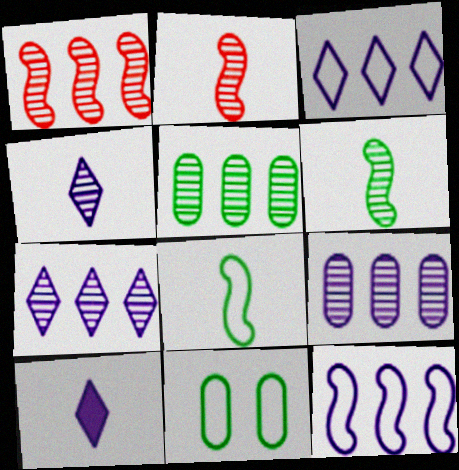[[1, 5, 7], 
[1, 10, 11]]